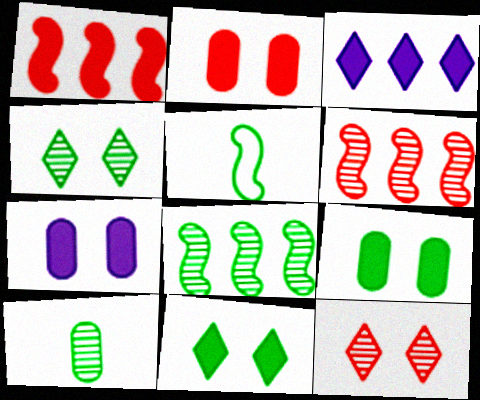[[2, 7, 9], 
[4, 8, 10]]